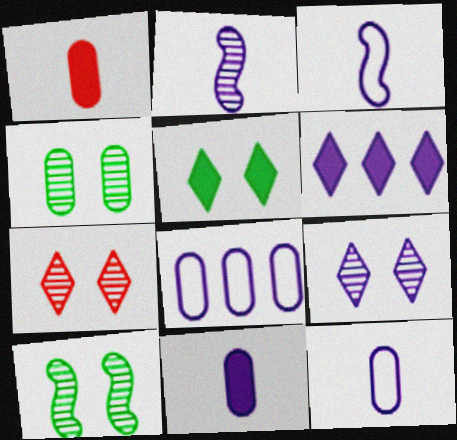[[1, 4, 8]]